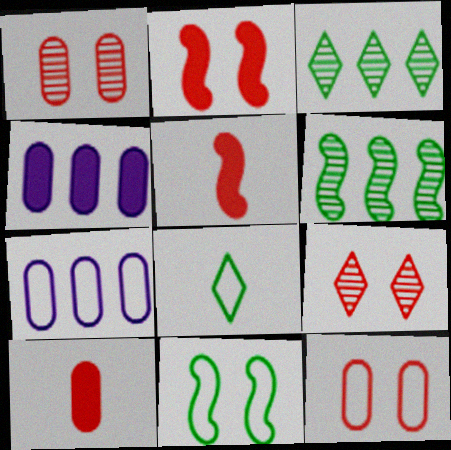[[2, 9, 12]]